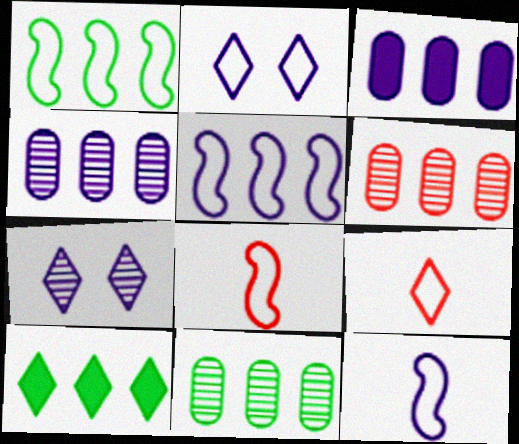[[1, 10, 11], 
[3, 7, 12], 
[4, 6, 11], 
[5, 6, 10], 
[7, 9, 10]]